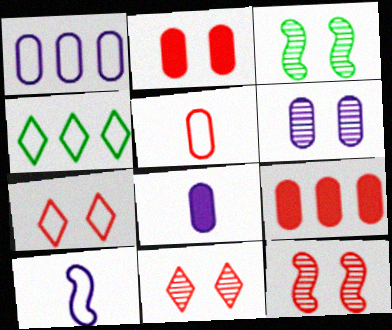[[1, 6, 8], 
[2, 7, 12], 
[3, 6, 11], 
[4, 8, 12]]